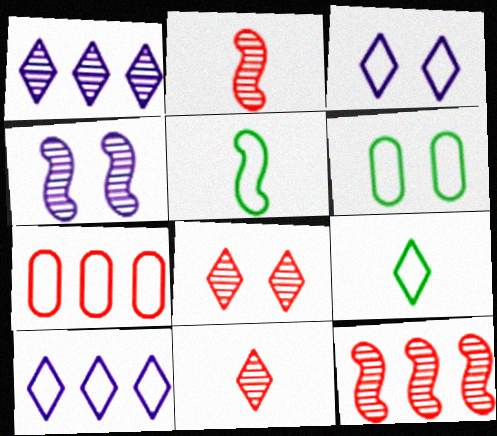[[3, 5, 7]]